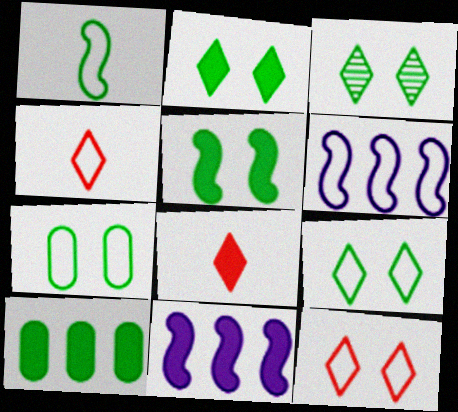[[1, 3, 10], 
[2, 3, 9], 
[3, 5, 7], 
[4, 6, 7]]